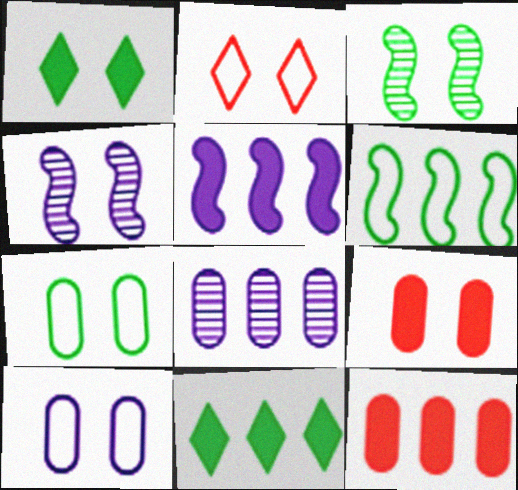[[1, 3, 7], 
[5, 11, 12]]